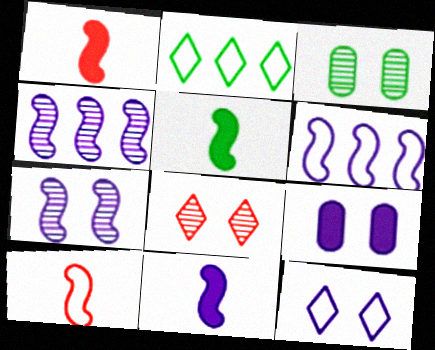[[1, 5, 11], 
[2, 3, 5], 
[3, 7, 8], 
[6, 7, 11], 
[7, 9, 12]]